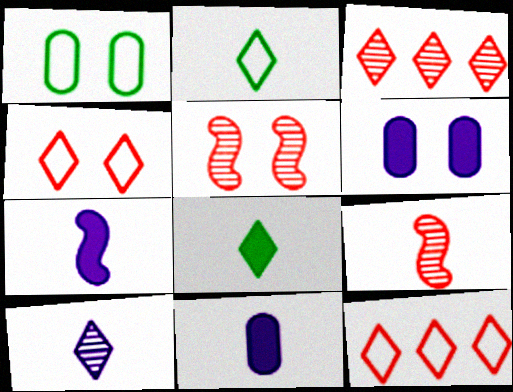[[1, 3, 7], 
[2, 9, 11]]